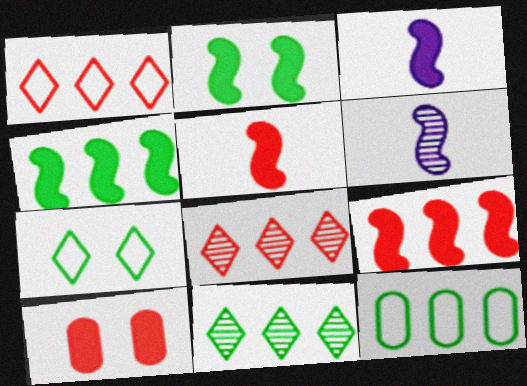[[2, 3, 9], 
[4, 11, 12]]